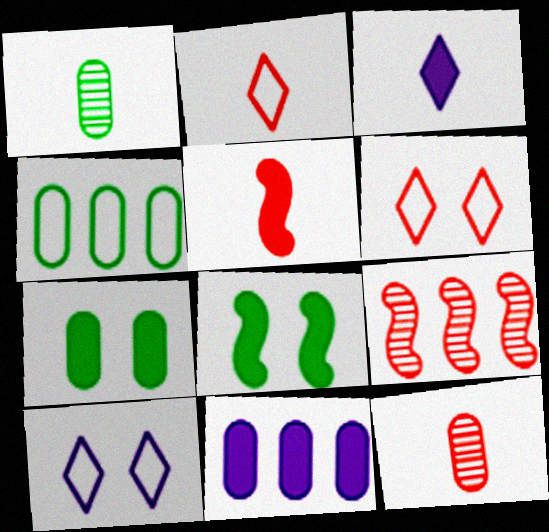[[1, 4, 7], 
[2, 5, 12]]